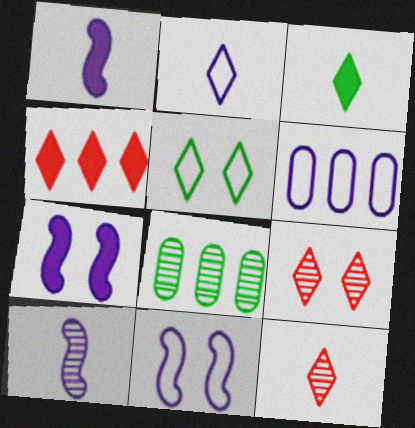[[2, 3, 12], 
[2, 6, 11], 
[8, 9, 10]]